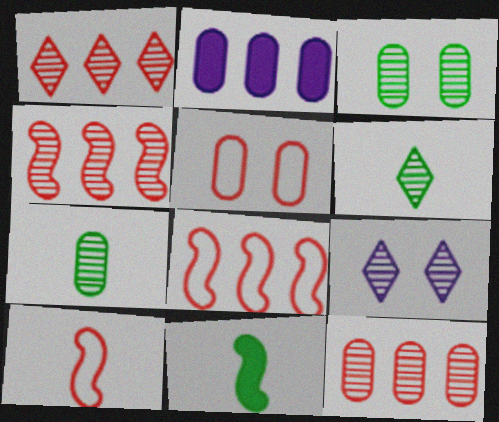[[1, 4, 12], 
[1, 6, 9], 
[2, 5, 7], 
[4, 7, 9]]